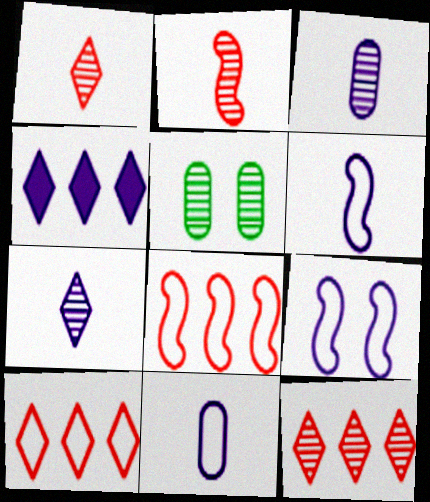[[3, 4, 9]]